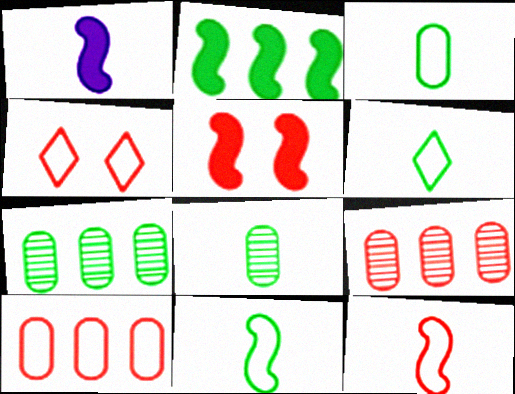[[1, 2, 5], 
[1, 4, 7], 
[3, 6, 11], 
[4, 10, 12]]